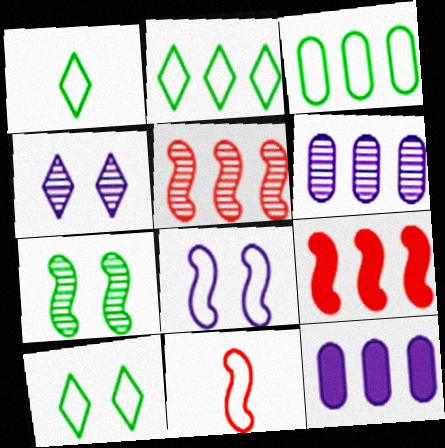[[1, 2, 10], 
[2, 5, 12], 
[2, 6, 9]]